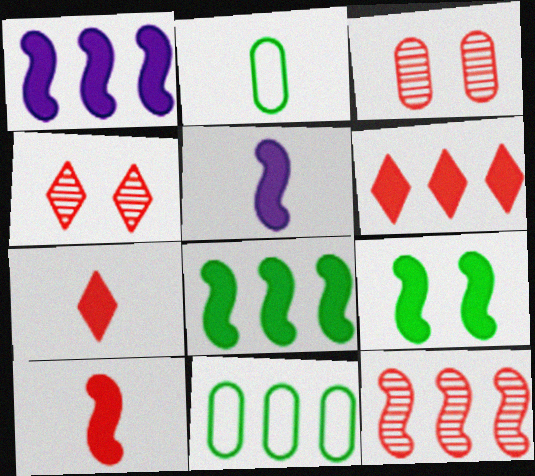[[1, 2, 4], 
[1, 9, 10], 
[4, 5, 11]]